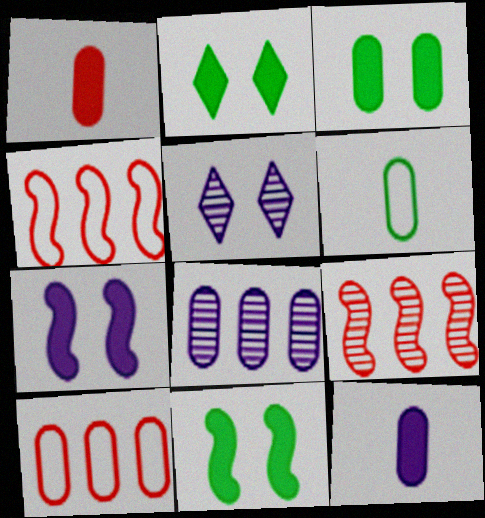[[2, 3, 11]]